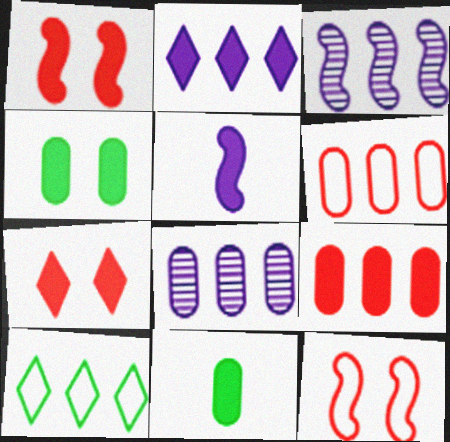[[1, 2, 11], 
[3, 9, 10]]